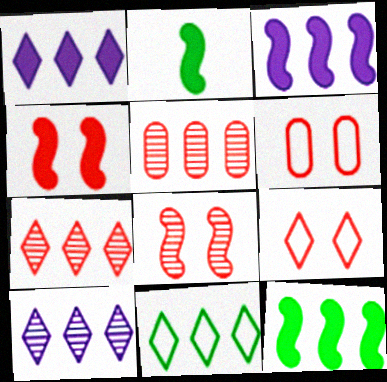[[1, 7, 11], 
[2, 3, 4], 
[2, 6, 10], 
[3, 5, 11]]